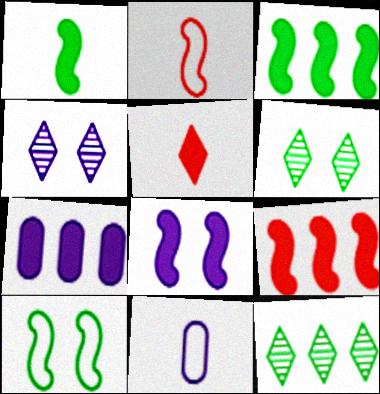[[1, 8, 9], 
[2, 6, 7], 
[6, 9, 11]]